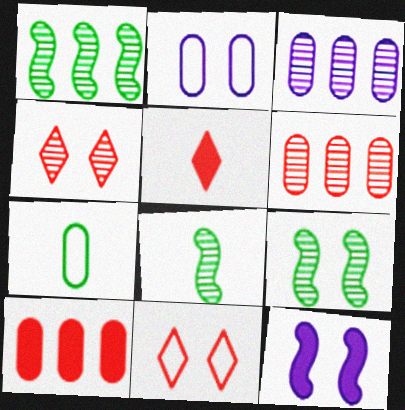[[1, 2, 5], 
[1, 8, 9], 
[3, 4, 8]]